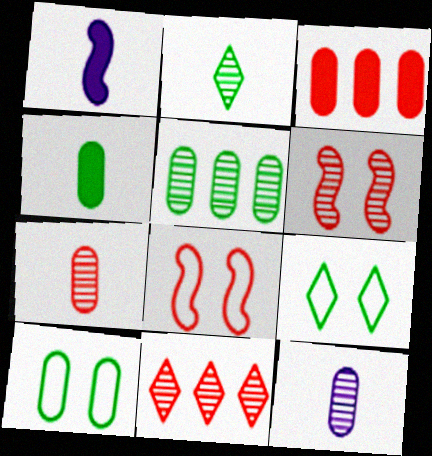[[1, 10, 11], 
[3, 10, 12], 
[4, 5, 10], 
[6, 7, 11]]